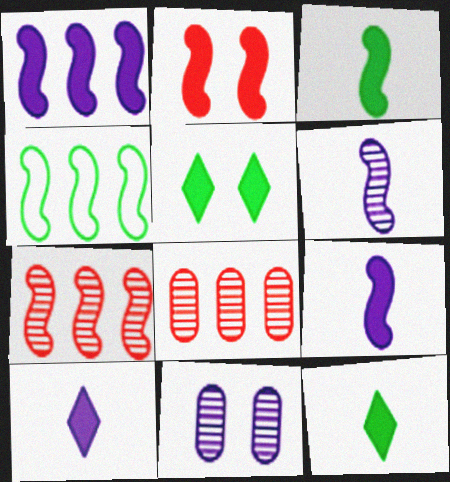[[1, 2, 3], 
[1, 4, 7], 
[2, 4, 6]]